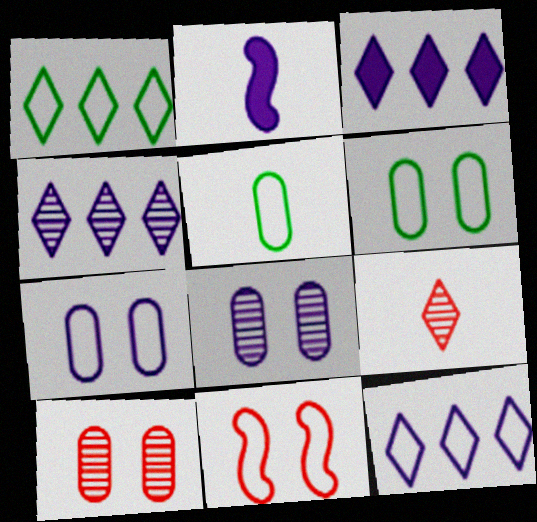[[1, 2, 10], 
[2, 4, 7], 
[2, 5, 9], 
[2, 8, 12], 
[3, 4, 12], 
[5, 11, 12]]